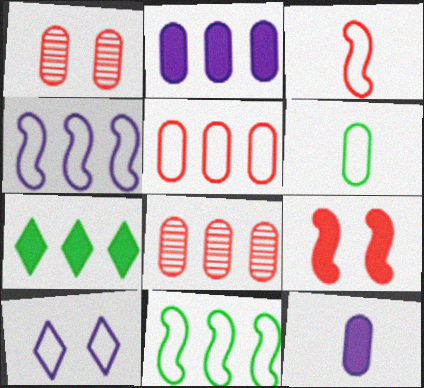[[1, 2, 6], 
[4, 7, 8], 
[7, 9, 12]]